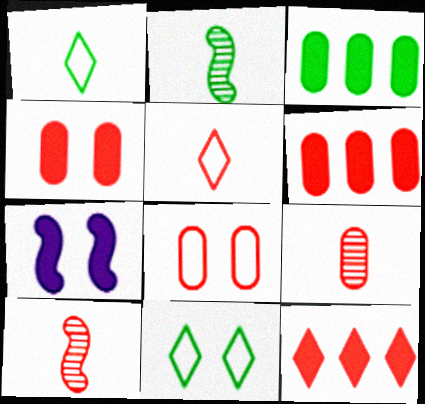[[2, 3, 11], 
[6, 8, 9], 
[8, 10, 12]]